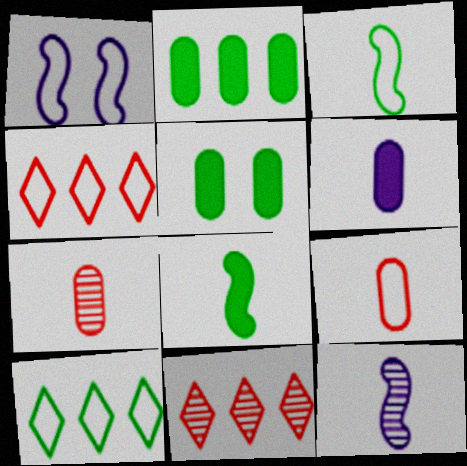[[1, 9, 10], 
[4, 5, 12]]